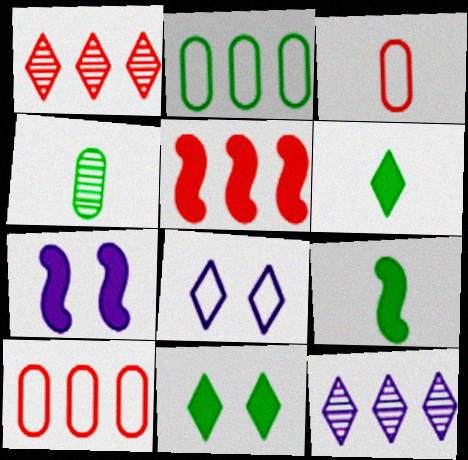[[1, 5, 10], 
[1, 6, 8], 
[2, 5, 12], 
[4, 5, 8], 
[5, 7, 9]]